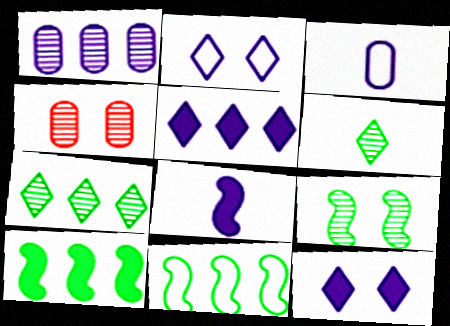[[1, 2, 8]]